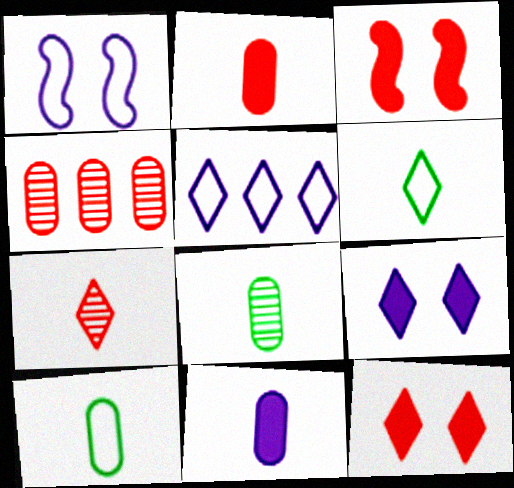[[3, 5, 8]]